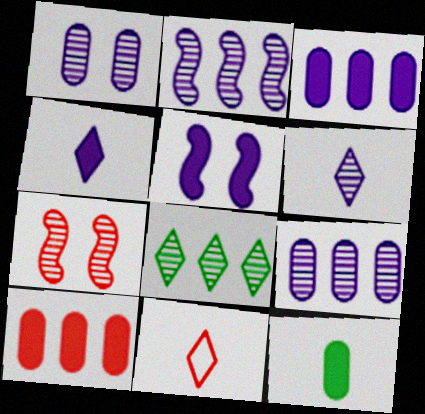[[1, 2, 6], 
[3, 4, 5], 
[7, 10, 11]]